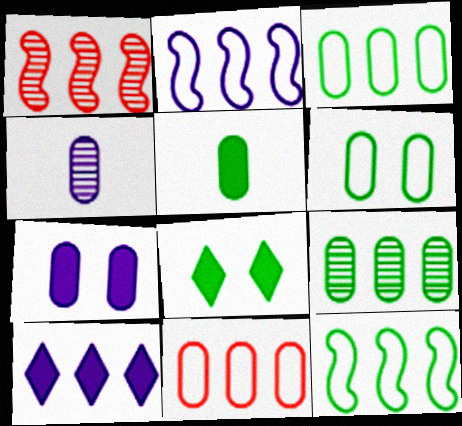[[1, 3, 10], 
[5, 6, 9]]